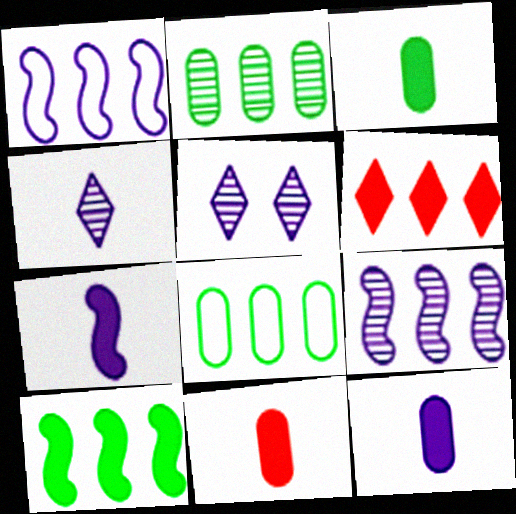[[1, 2, 6], 
[1, 5, 12], 
[3, 11, 12], 
[6, 8, 9]]